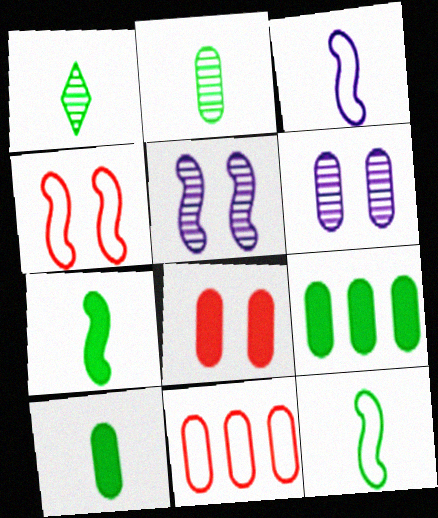[[1, 10, 12], 
[6, 10, 11]]